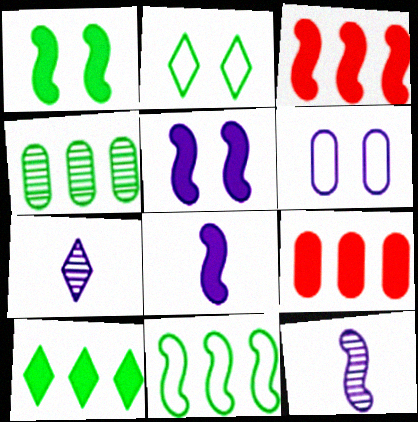[[1, 3, 8], 
[2, 9, 12], 
[4, 10, 11]]